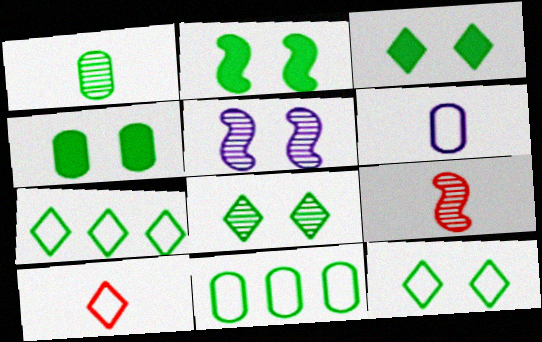[[1, 2, 7], 
[1, 4, 11], 
[2, 3, 4], 
[3, 8, 12]]